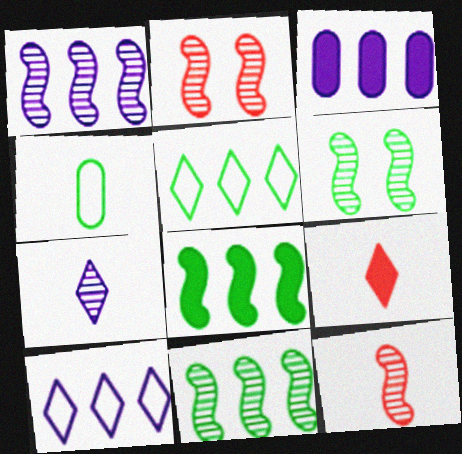[[1, 3, 10], 
[1, 6, 12]]